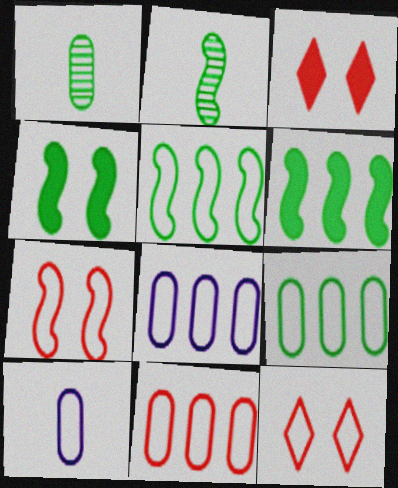[[2, 3, 8], 
[2, 4, 5], 
[5, 10, 12], 
[8, 9, 11]]